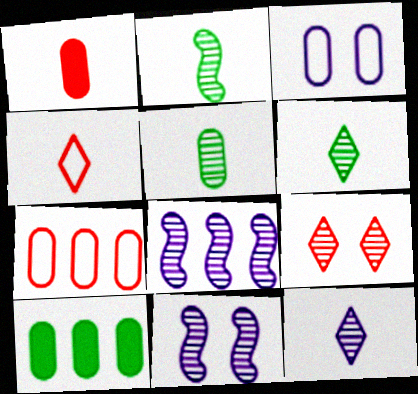[[2, 5, 6], 
[4, 10, 11], 
[5, 8, 9]]